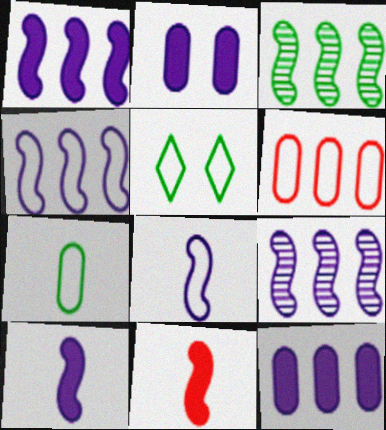[[1, 4, 9], 
[5, 6, 8]]